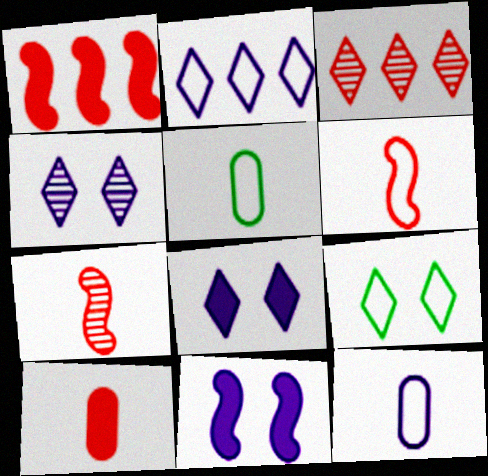[[1, 4, 5], 
[3, 5, 11]]